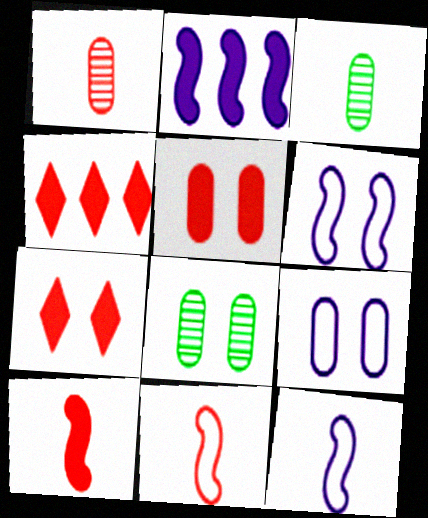[[3, 4, 6], 
[4, 5, 10], 
[4, 8, 12], 
[5, 8, 9], 
[6, 7, 8]]